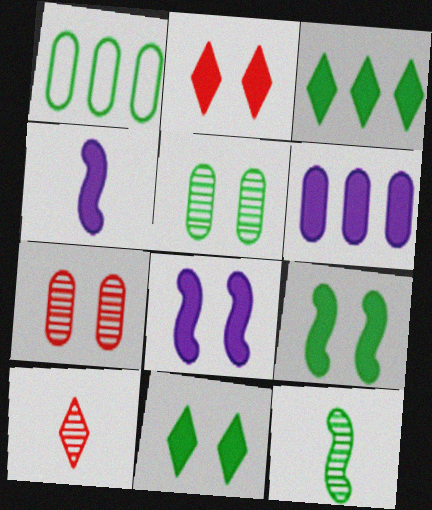[[1, 8, 10], 
[1, 11, 12]]